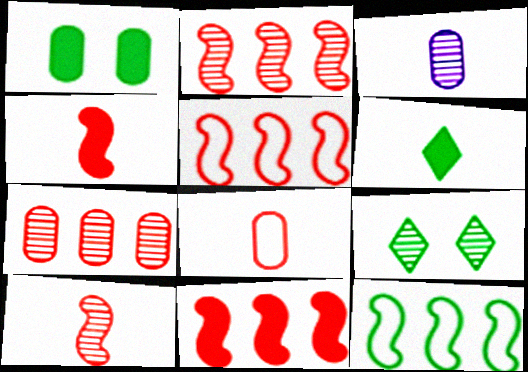[[2, 3, 9], 
[2, 5, 11]]